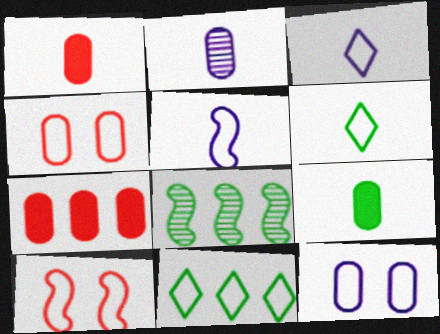[[4, 5, 11]]